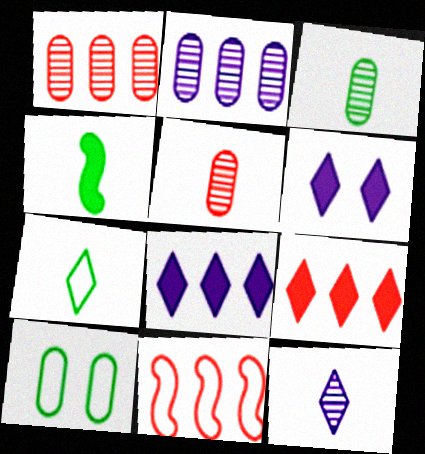[[1, 9, 11], 
[3, 4, 7], 
[3, 6, 11]]